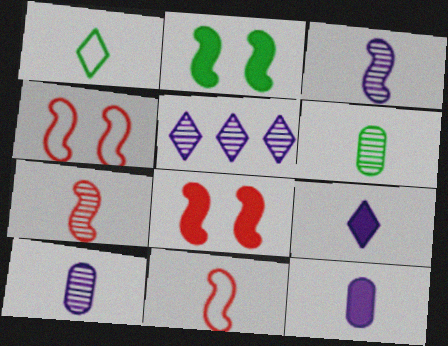[[1, 7, 12], 
[6, 9, 11]]